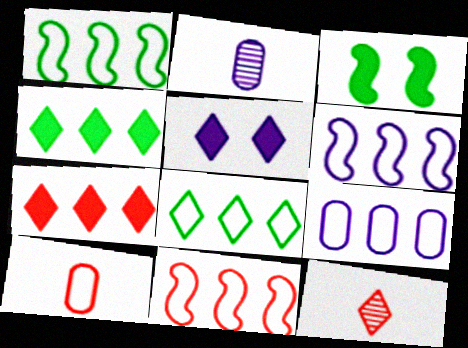[[1, 6, 11], 
[2, 5, 6], 
[3, 9, 12], 
[5, 8, 12], 
[8, 9, 11]]